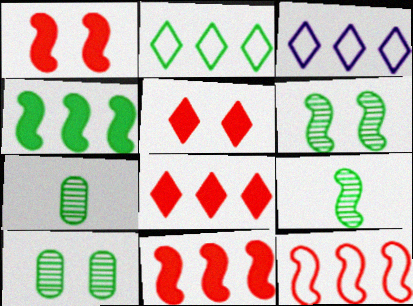[[1, 3, 7]]